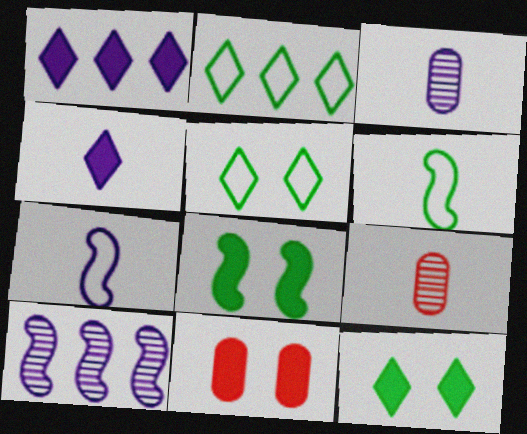[[3, 4, 7], 
[4, 6, 9]]